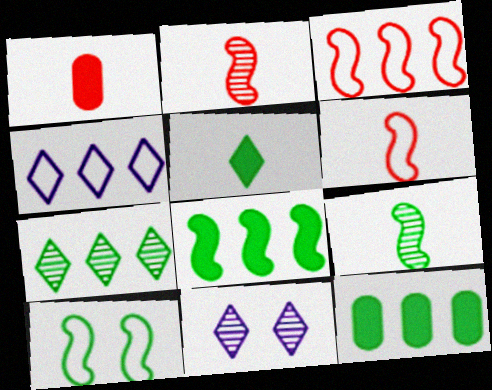[[6, 11, 12], 
[8, 9, 10]]